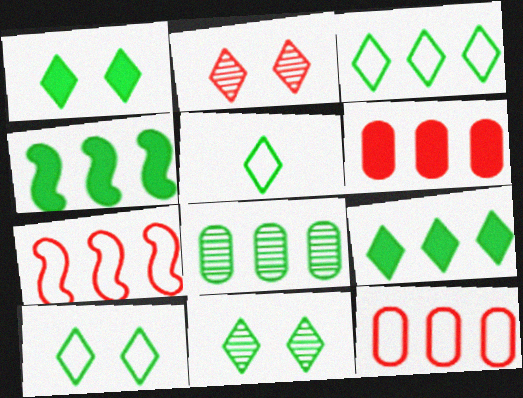[[1, 10, 11], 
[3, 4, 8], 
[3, 5, 10], 
[5, 9, 11]]